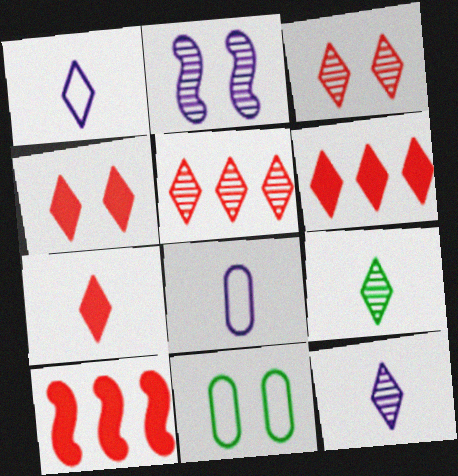[[1, 7, 9], 
[2, 4, 11], 
[4, 6, 7], 
[10, 11, 12]]